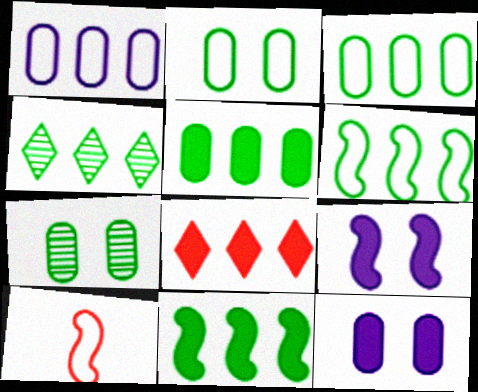[[3, 4, 11], 
[4, 5, 6], 
[4, 10, 12]]